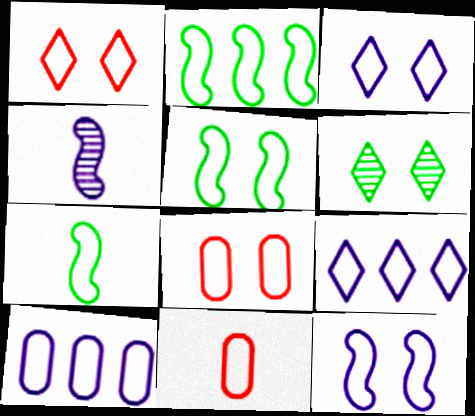[[1, 7, 10], 
[2, 3, 11], 
[2, 5, 7], 
[3, 5, 8], 
[5, 9, 11], 
[7, 8, 9]]